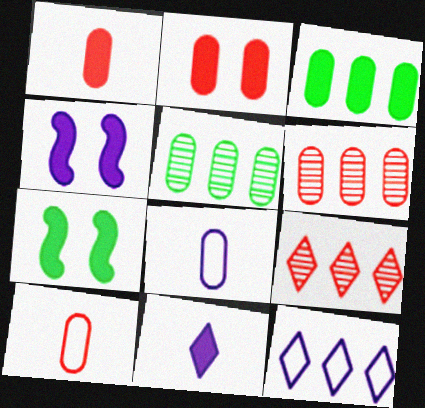[[2, 5, 8], 
[2, 6, 10], 
[7, 8, 9]]